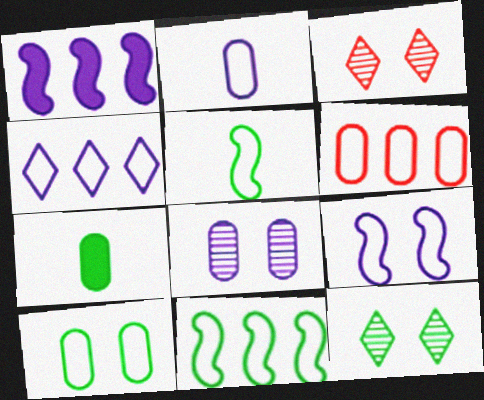[[2, 4, 9], 
[2, 6, 10], 
[4, 6, 11], 
[6, 7, 8], 
[7, 11, 12]]